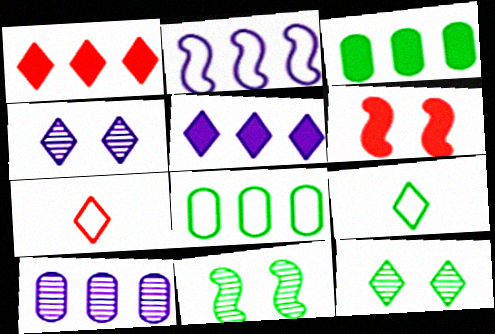[[1, 4, 9], 
[2, 5, 10], 
[3, 9, 11], 
[5, 7, 12], 
[6, 9, 10]]